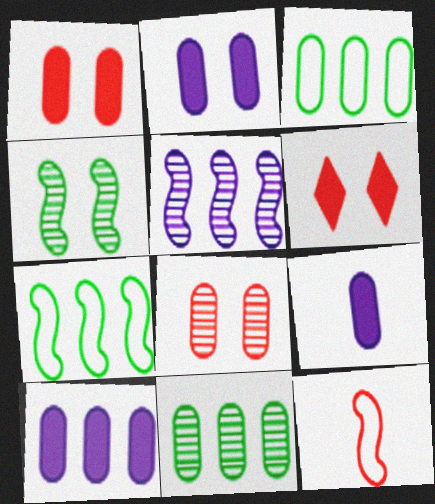[[2, 9, 10], 
[3, 8, 9]]